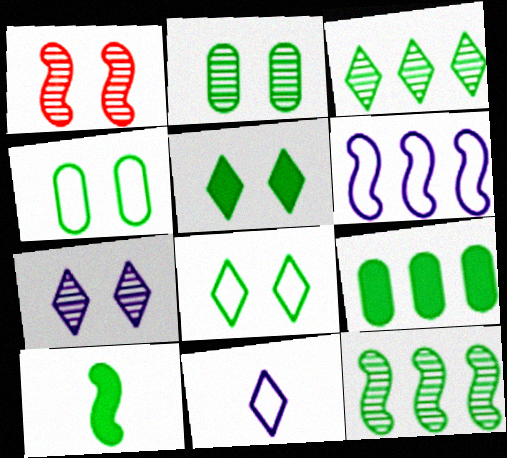[[1, 2, 7], 
[1, 6, 10], 
[1, 9, 11], 
[3, 4, 10], 
[5, 9, 10]]